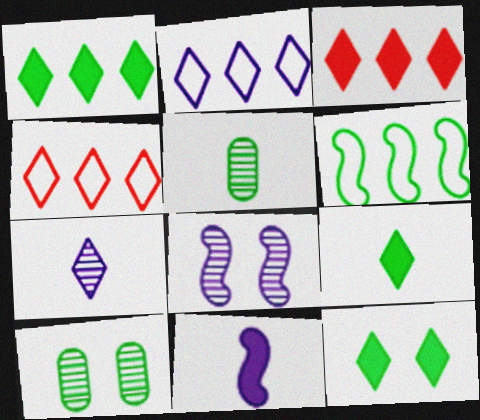[[1, 9, 12], 
[4, 7, 12], 
[4, 10, 11], 
[5, 6, 12], 
[6, 9, 10]]